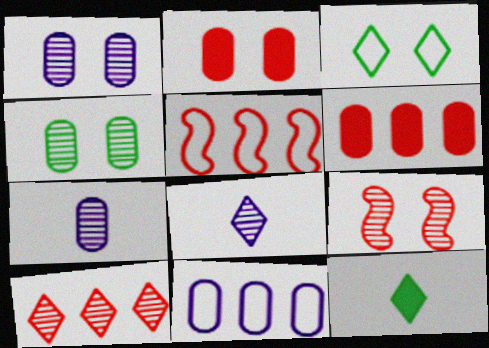[[1, 5, 12], 
[5, 6, 10], 
[9, 11, 12]]